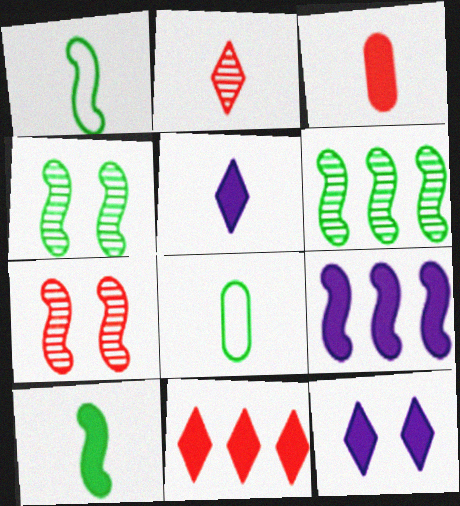[[1, 7, 9], 
[3, 5, 10]]